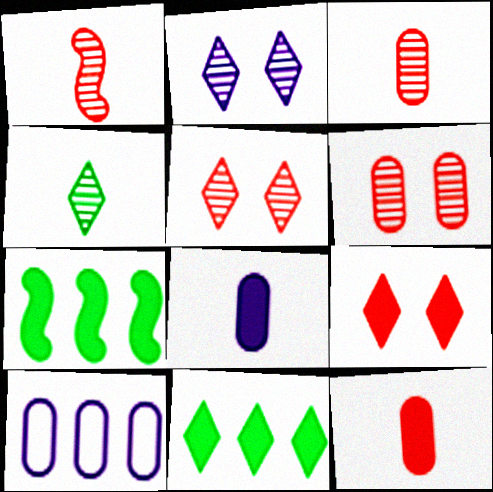[[7, 8, 9]]